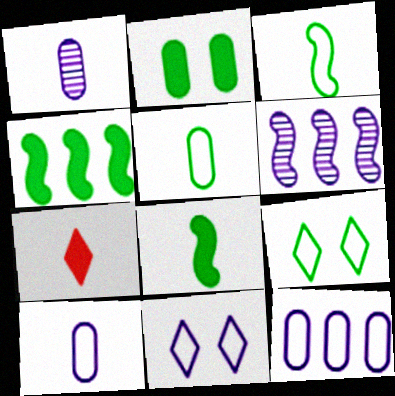[[1, 3, 7]]